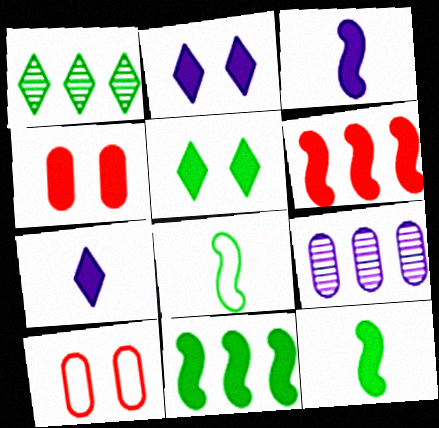[[1, 3, 10], 
[4, 7, 11]]